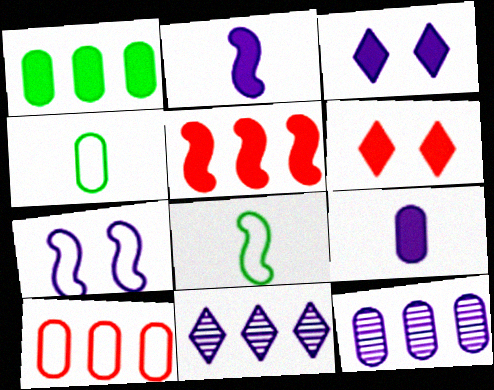[[1, 2, 6], 
[1, 10, 12], 
[6, 8, 12], 
[7, 9, 11]]